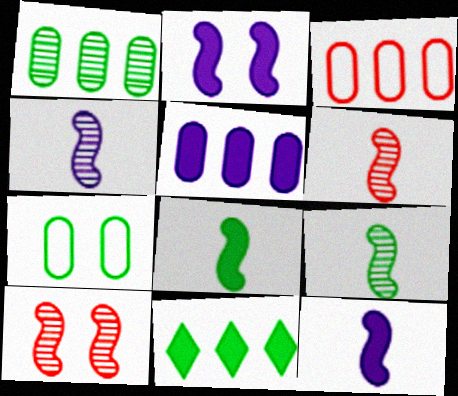[[1, 3, 5], 
[4, 6, 9], 
[7, 9, 11]]